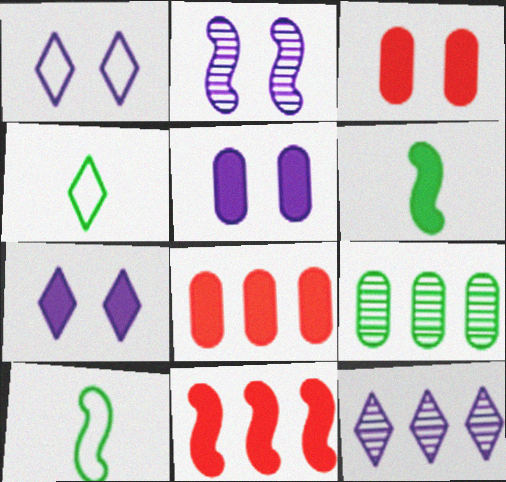[[1, 2, 5], 
[2, 4, 8], 
[2, 10, 11], 
[3, 10, 12], 
[6, 7, 8]]